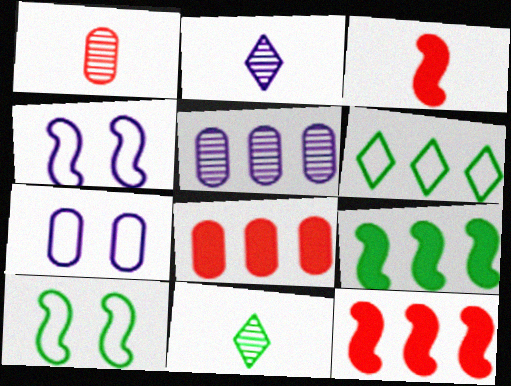[[2, 8, 10], 
[4, 8, 11], 
[5, 6, 12], 
[7, 11, 12]]